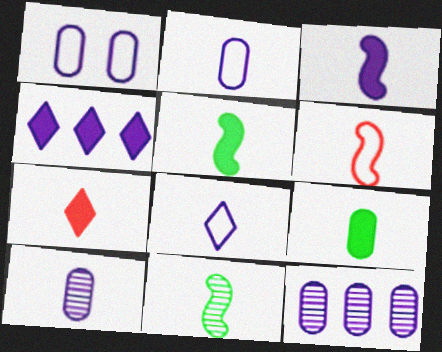[[2, 7, 11], 
[3, 6, 11], 
[3, 7, 9], 
[3, 8, 10]]